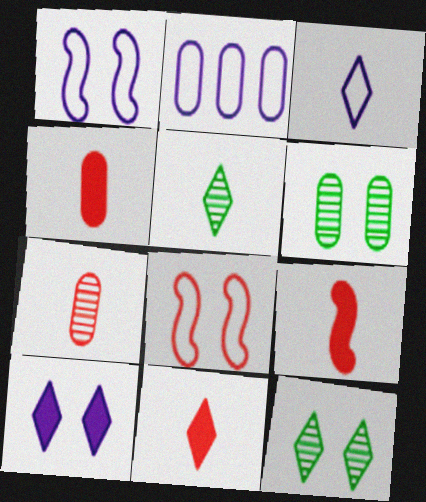[[1, 2, 3], 
[2, 4, 6], 
[2, 9, 12], 
[3, 5, 11], 
[4, 9, 11], 
[6, 8, 10]]